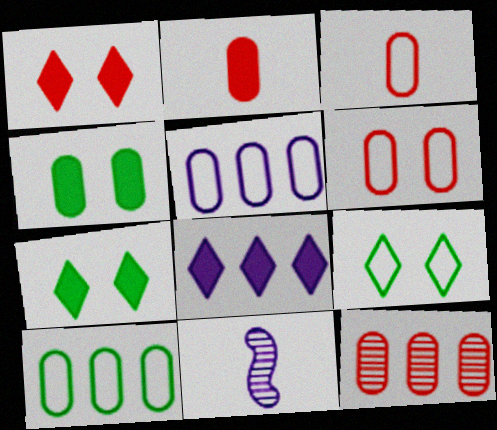[[1, 10, 11], 
[2, 6, 12]]